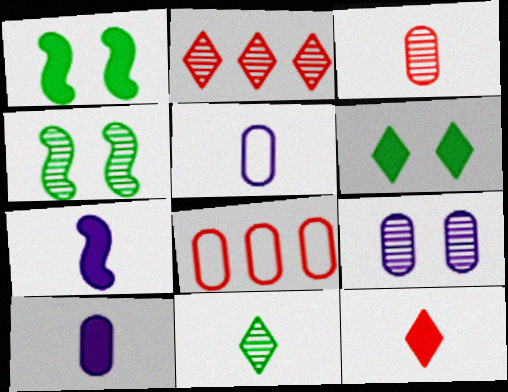[[1, 2, 5]]